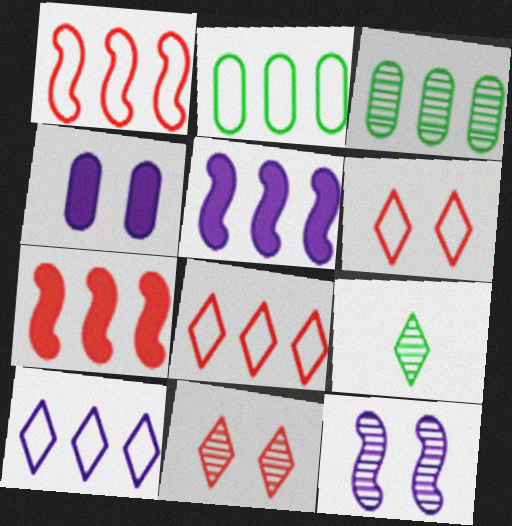[[1, 2, 10], 
[1, 4, 9], 
[3, 5, 8], 
[3, 7, 10]]